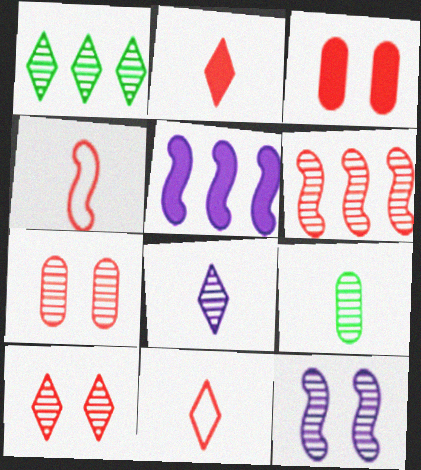[[1, 8, 10], 
[3, 6, 11]]